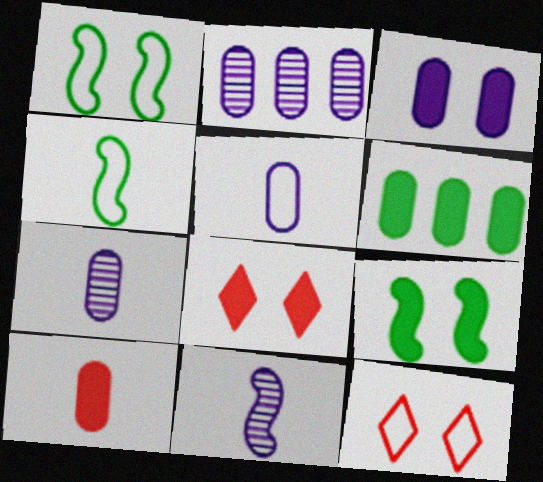[[2, 3, 5], 
[2, 4, 8], 
[3, 6, 10], 
[3, 8, 9], 
[6, 11, 12]]